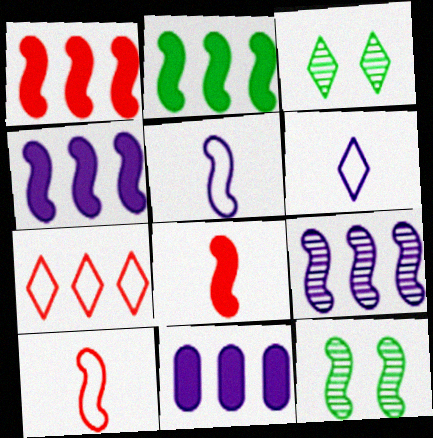[[1, 2, 4], 
[1, 5, 12], 
[3, 10, 11], 
[4, 10, 12]]